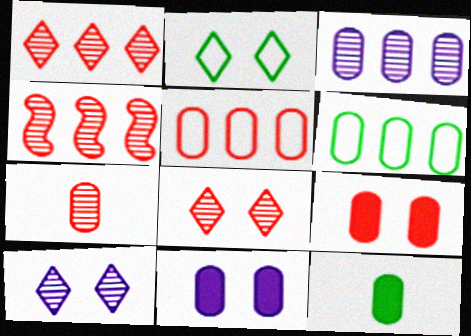[[4, 7, 8], 
[5, 7, 9], 
[6, 7, 11]]